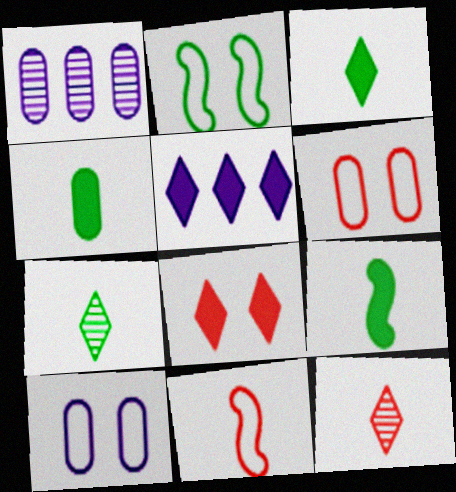[[1, 4, 6], 
[3, 4, 9], 
[3, 5, 8]]